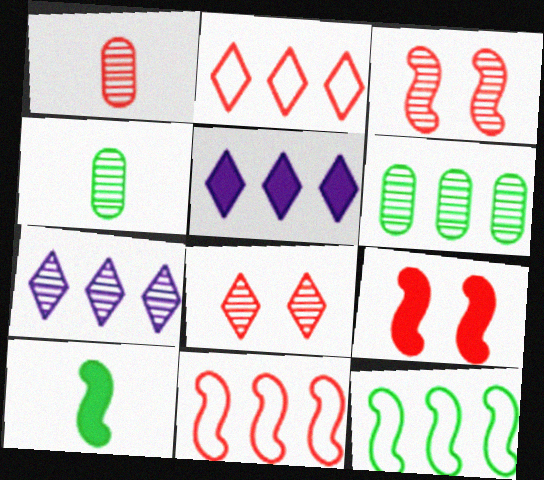[[1, 2, 9], 
[3, 4, 7], 
[5, 6, 11]]